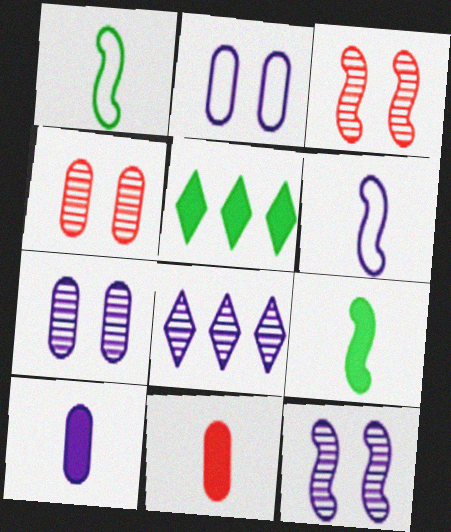[[4, 5, 6]]